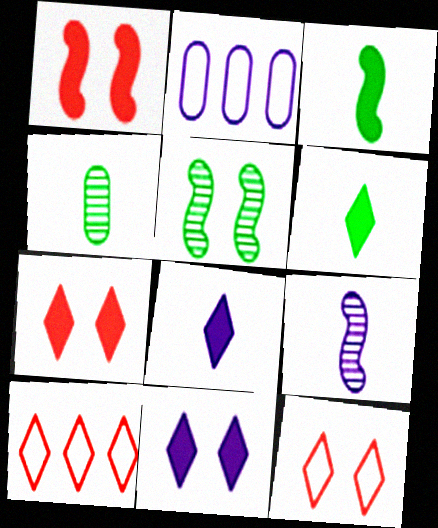[[2, 9, 11]]